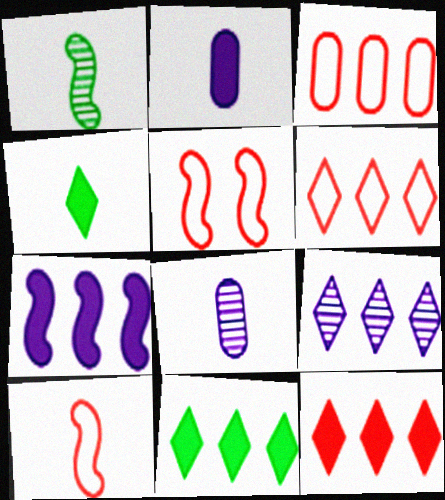[[1, 5, 7], 
[4, 8, 10], 
[5, 8, 11], 
[6, 9, 11]]